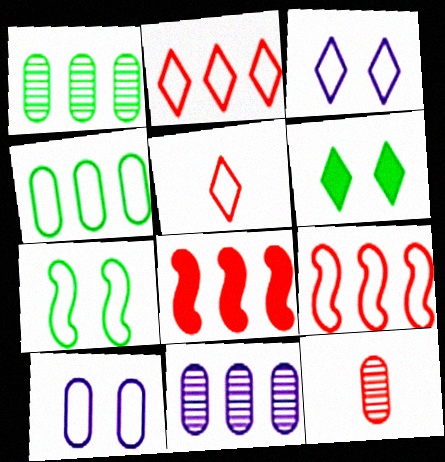[]